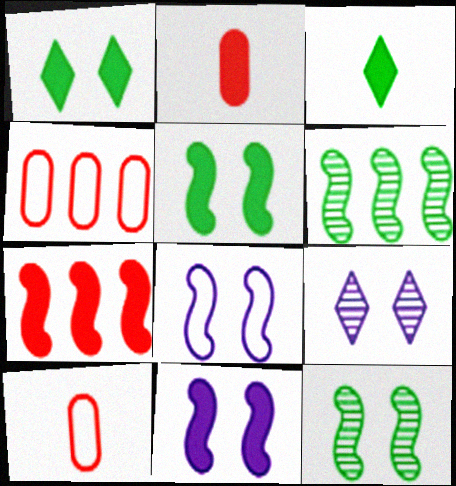[]